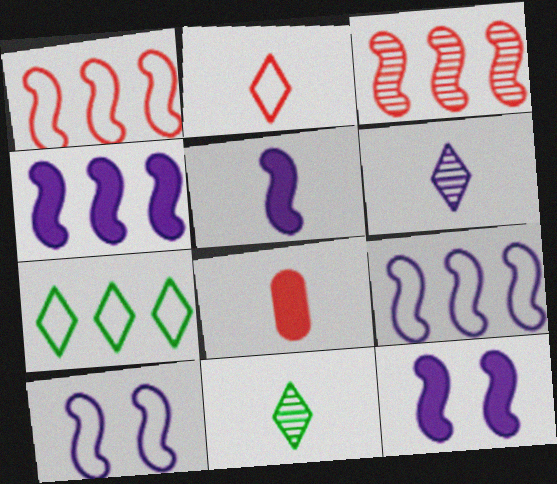[[4, 5, 12]]